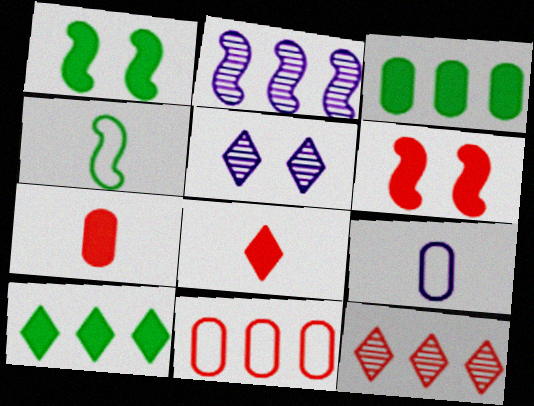[[1, 9, 12], 
[2, 4, 6], 
[2, 10, 11]]